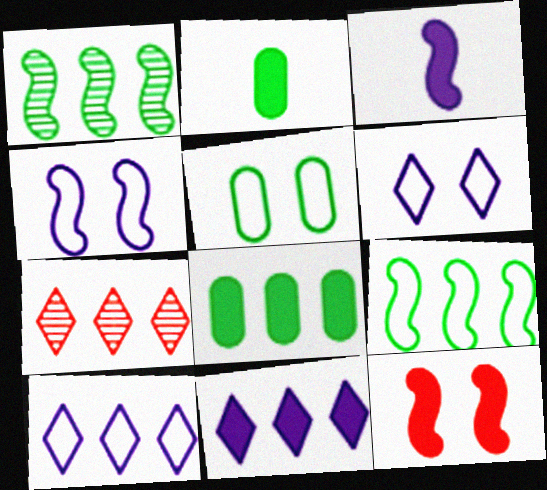[[2, 4, 7], 
[2, 11, 12], 
[3, 5, 7]]